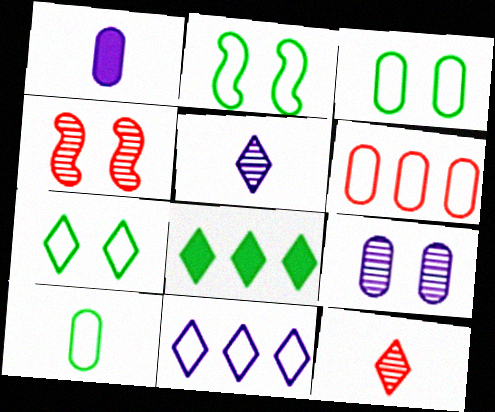[[2, 3, 7]]